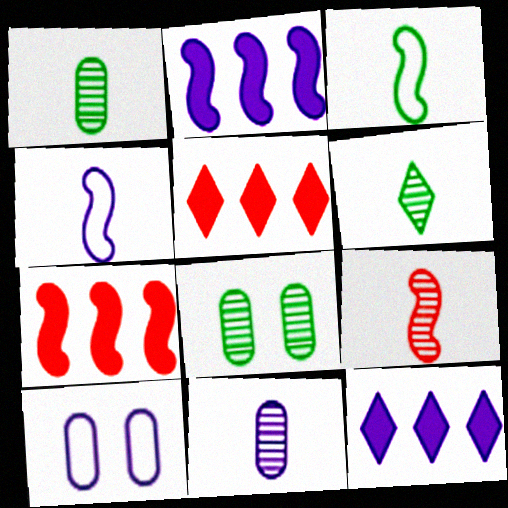[[4, 5, 8], 
[6, 7, 10], 
[6, 9, 11]]